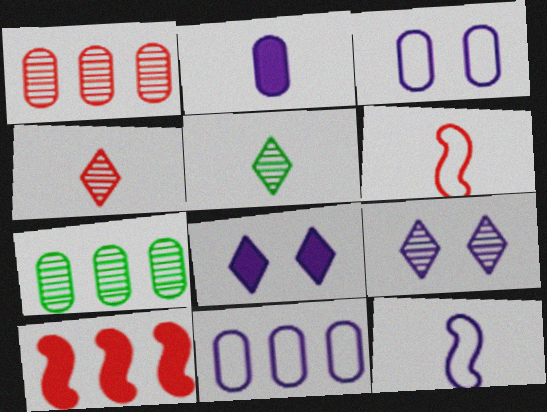[[2, 5, 6], 
[3, 5, 10], 
[6, 7, 8]]